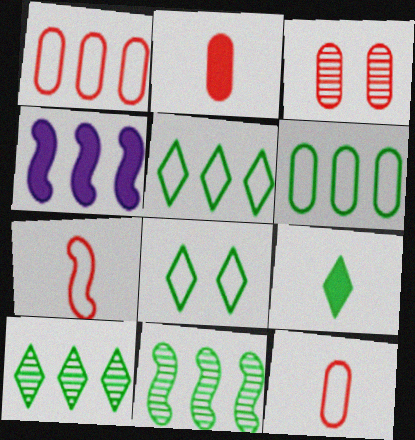[[1, 2, 3], 
[1, 4, 10], 
[8, 9, 10]]